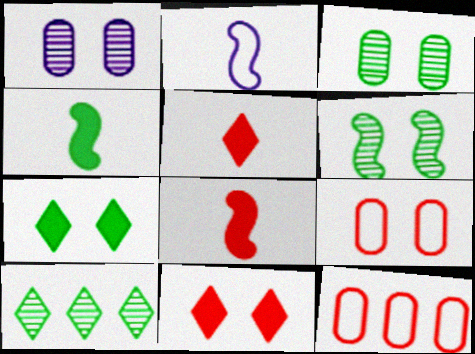[]